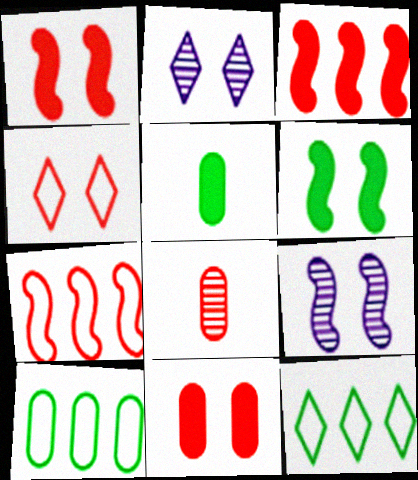[[2, 5, 7], 
[3, 4, 8]]